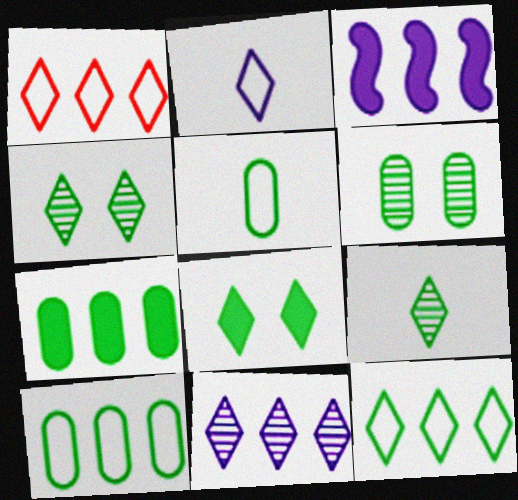[[5, 6, 7], 
[8, 9, 12]]